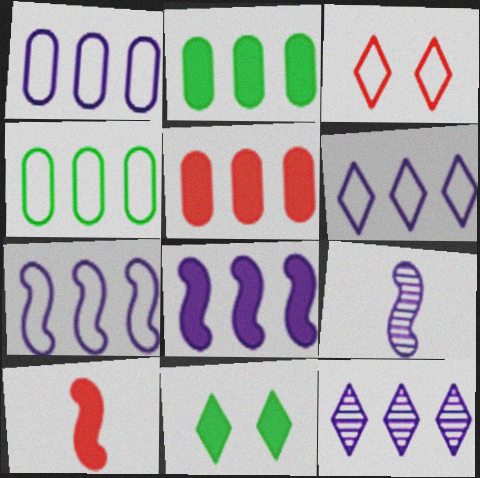[[1, 6, 7], 
[1, 8, 12], 
[2, 3, 9]]